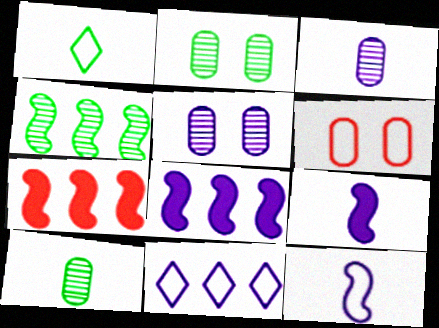[[1, 5, 7], 
[5, 9, 11]]